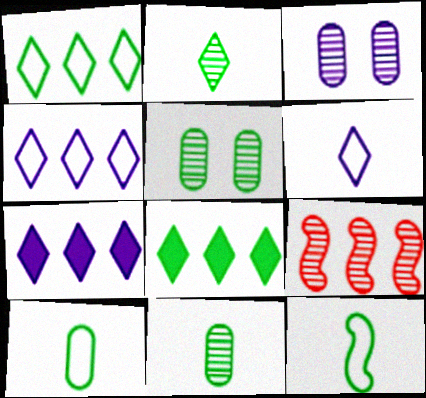[[2, 3, 9], 
[5, 8, 12]]